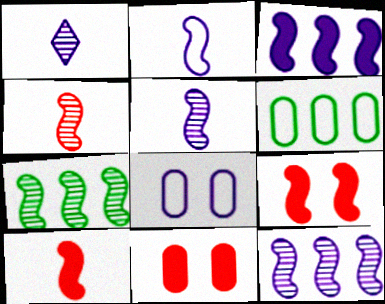[[1, 3, 8], 
[1, 6, 9], 
[2, 7, 9]]